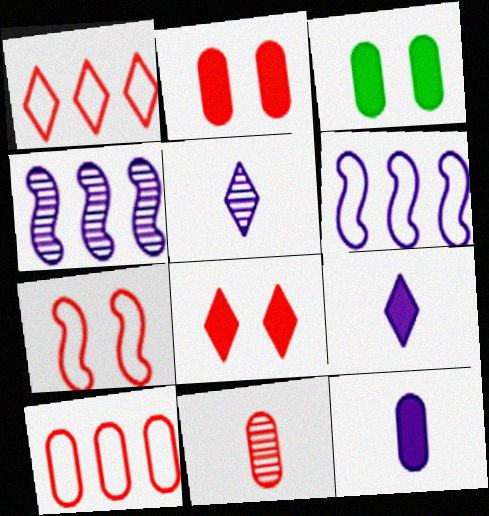[[2, 10, 11]]